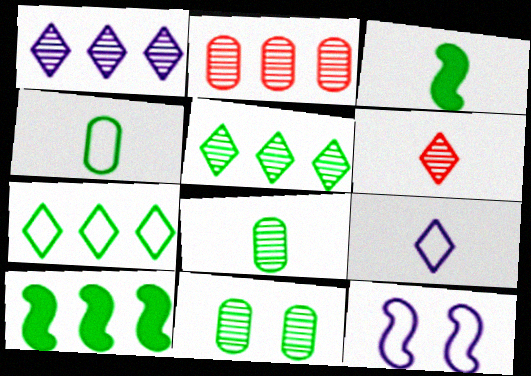[[3, 7, 11]]